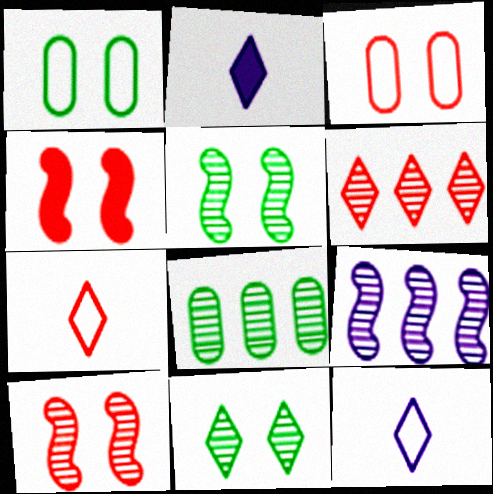[[4, 8, 12], 
[6, 8, 9]]